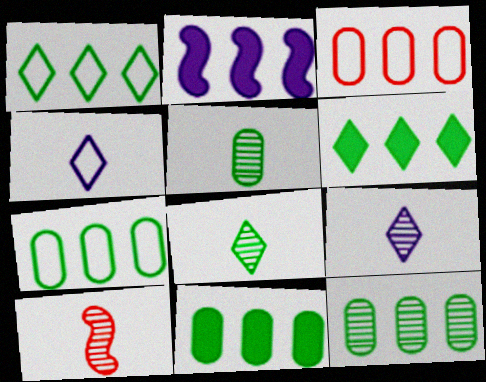[[5, 9, 10], 
[7, 11, 12]]